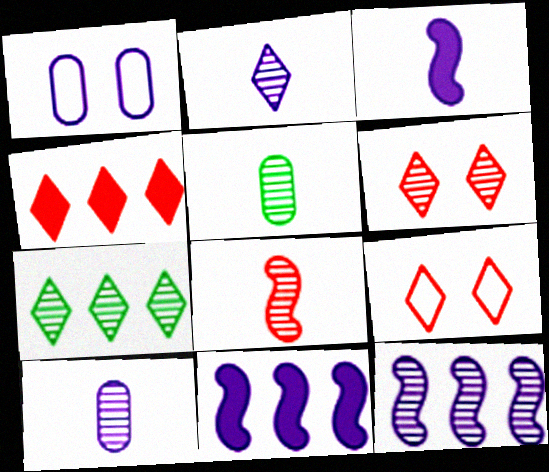[[1, 2, 11], 
[2, 5, 8], 
[2, 6, 7], 
[5, 6, 12], 
[5, 9, 11]]